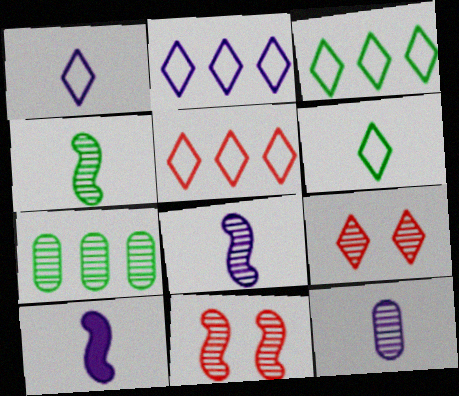[[1, 10, 12], 
[2, 3, 5], 
[7, 8, 9]]